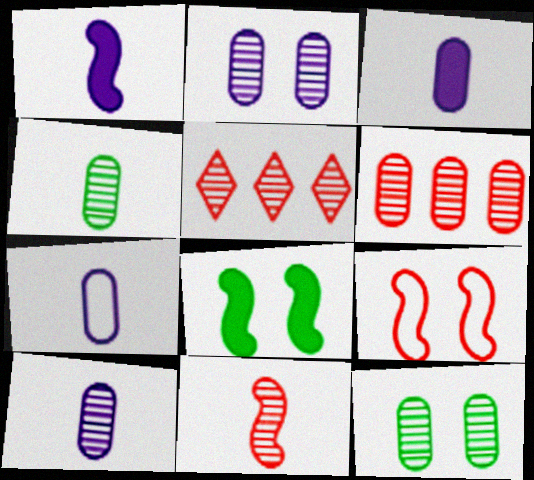[[2, 4, 6], 
[3, 7, 10], 
[5, 7, 8], 
[6, 10, 12]]